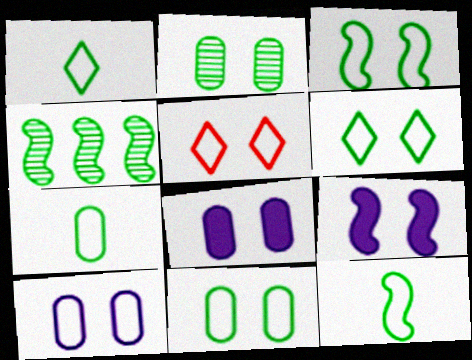[[1, 7, 12], 
[2, 5, 9], 
[3, 5, 10], 
[3, 6, 11]]